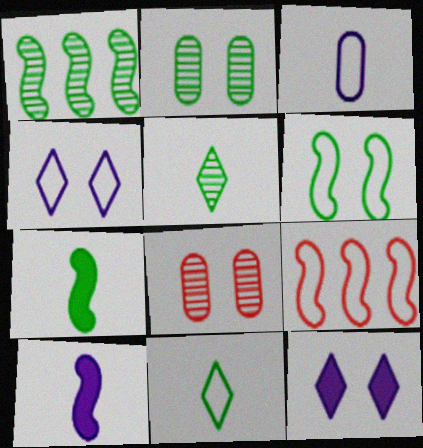[[1, 2, 5], 
[1, 6, 7], 
[6, 8, 12]]